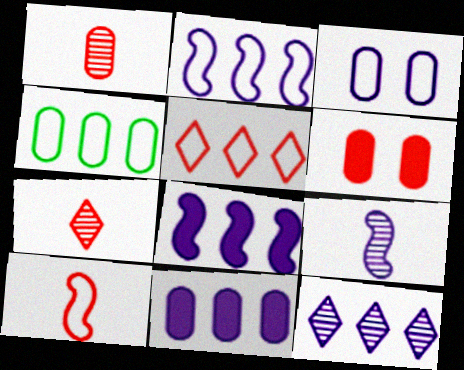[[2, 4, 5], 
[2, 11, 12]]